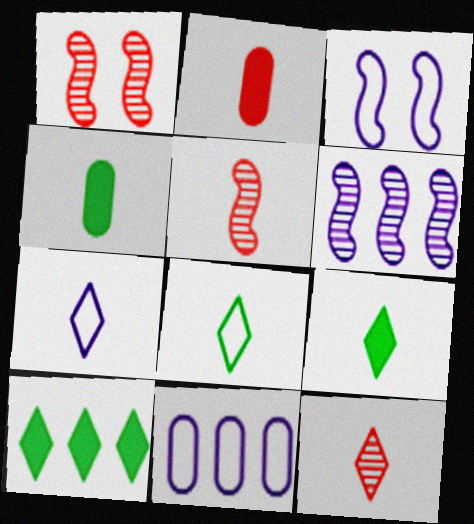[[1, 9, 11], 
[3, 7, 11], 
[4, 5, 7], 
[7, 9, 12]]